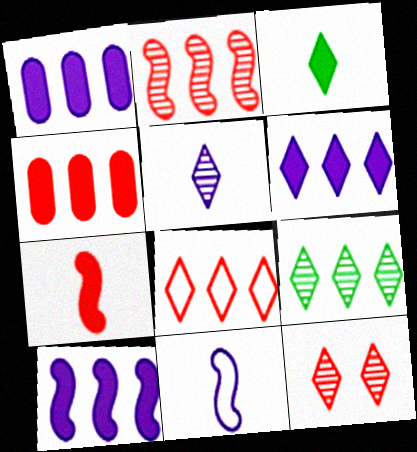[[1, 6, 10], 
[2, 4, 8], 
[5, 9, 12], 
[6, 8, 9]]